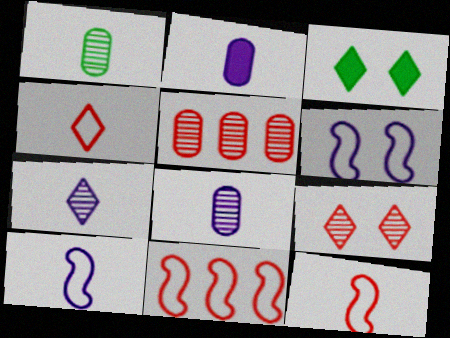[[2, 7, 10], 
[3, 5, 10], 
[3, 8, 11]]